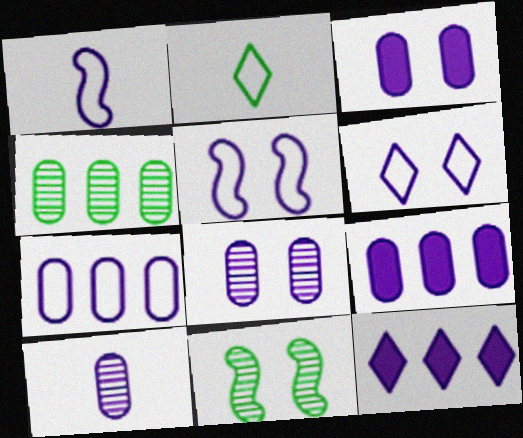[[1, 6, 7], 
[1, 8, 12], 
[3, 7, 10], 
[5, 10, 12]]